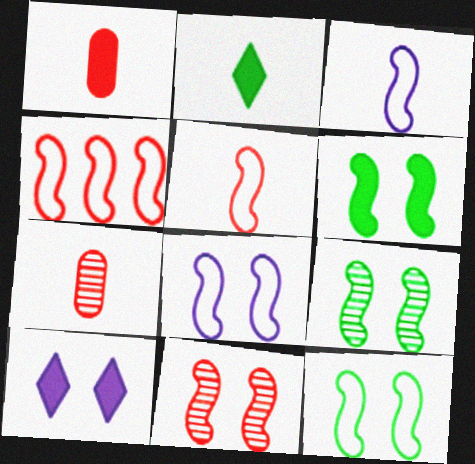[[2, 3, 7], 
[3, 4, 12], 
[6, 8, 11], 
[6, 9, 12]]